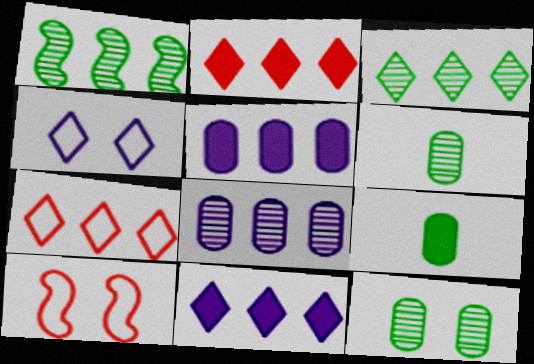[[1, 5, 7], 
[3, 7, 11], 
[6, 10, 11]]